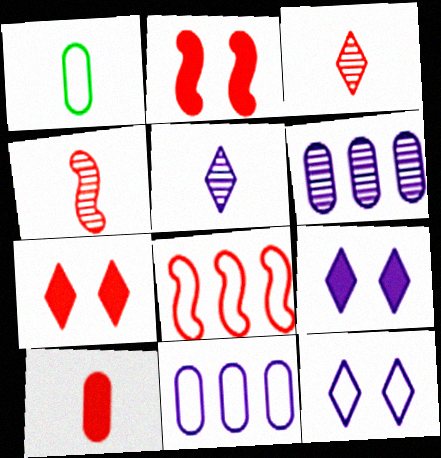[[1, 8, 12], 
[2, 4, 8]]